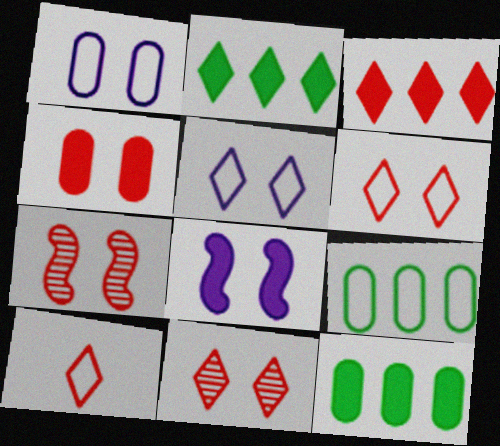[[3, 10, 11], 
[4, 6, 7]]